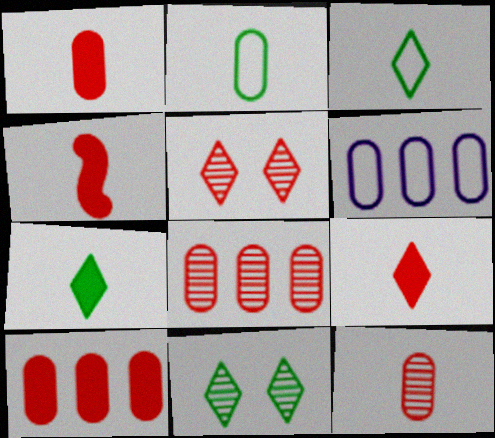[[1, 4, 9], 
[4, 6, 11]]